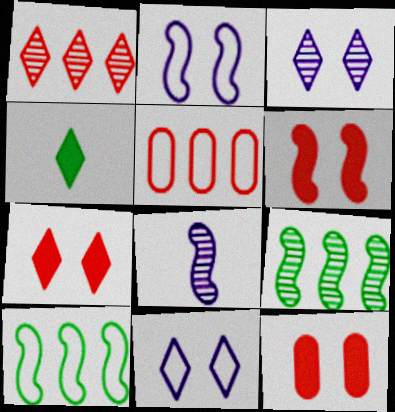[[1, 4, 11], 
[6, 7, 12], 
[6, 8, 10]]